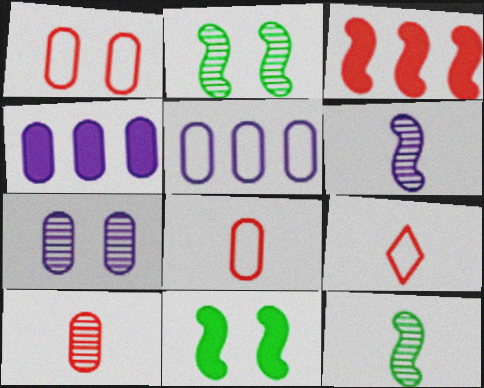[[2, 4, 9]]